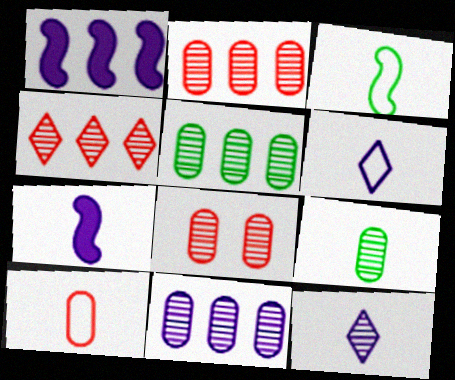[[2, 5, 11], 
[3, 6, 10], 
[8, 9, 11]]